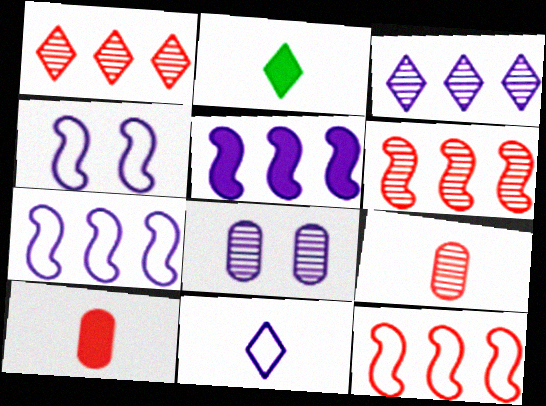[[2, 8, 12], 
[5, 8, 11]]